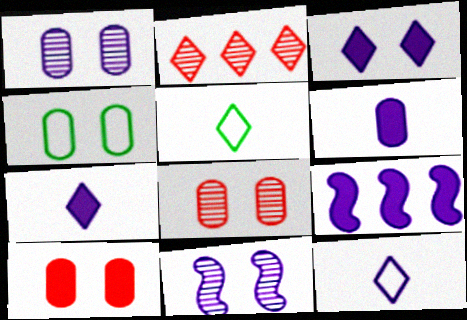[[1, 4, 10], 
[1, 9, 12], 
[2, 3, 5], 
[3, 6, 9], 
[5, 8, 9]]